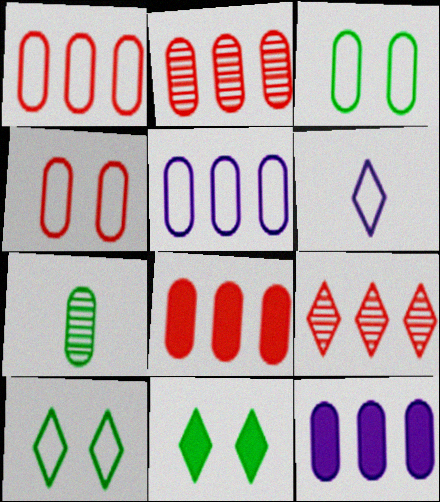[[1, 2, 8], 
[4, 7, 12], 
[6, 9, 11]]